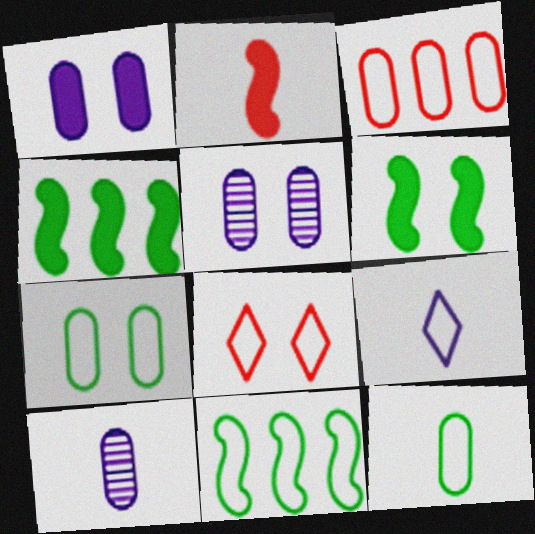[[4, 8, 10], 
[5, 6, 8]]